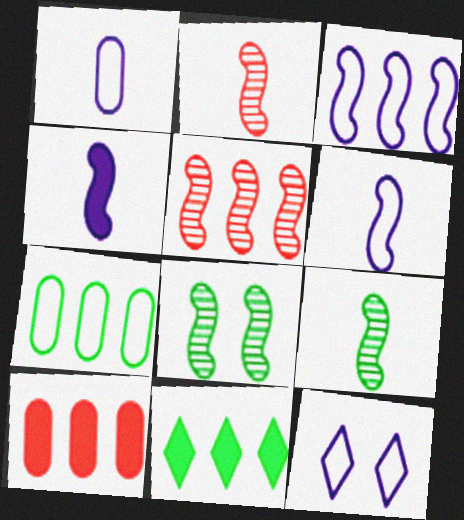[[1, 3, 12], 
[9, 10, 12]]